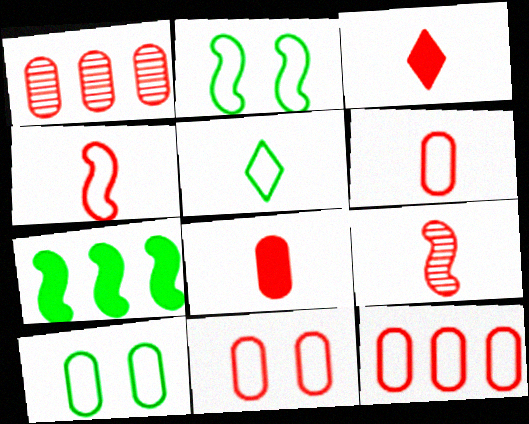[[1, 8, 11], 
[3, 6, 9], 
[6, 11, 12]]